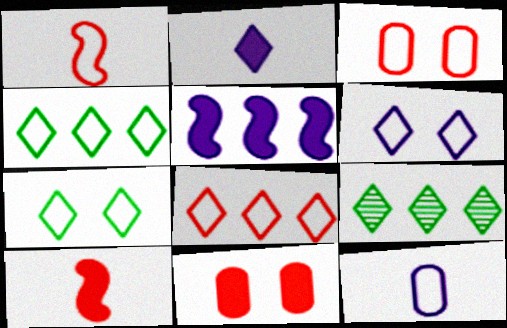[[1, 3, 8]]